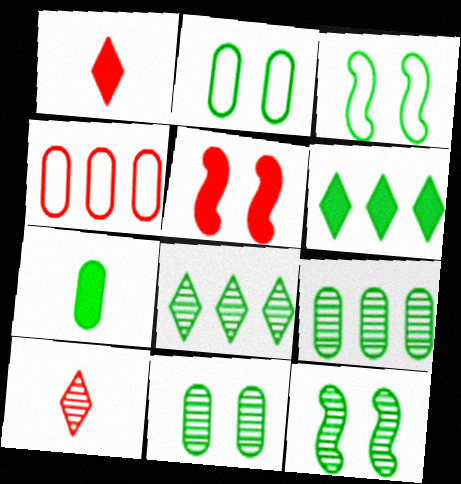[[2, 7, 9], 
[3, 7, 8], 
[4, 5, 10]]